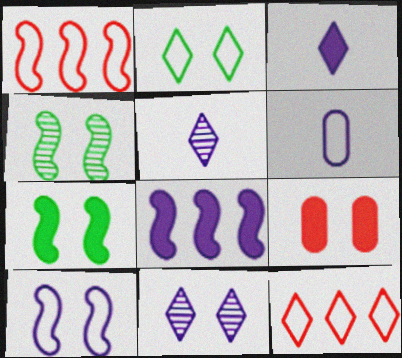[[1, 2, 6], 
[6, 8, 11]]